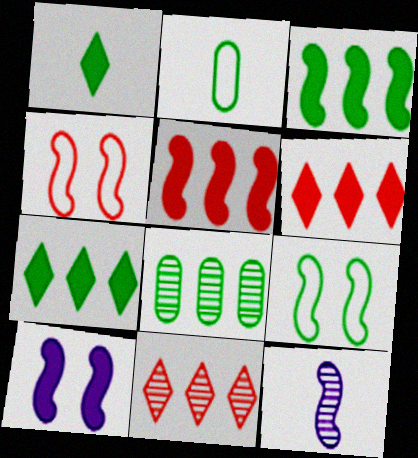[[1, 8, 9], 
[2, 10, 11], 
[3, 4, 12], 
[5, 9, 12]]